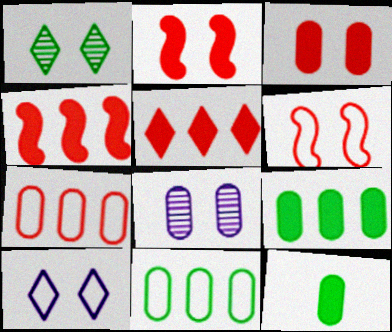[[7, 8, 12]]